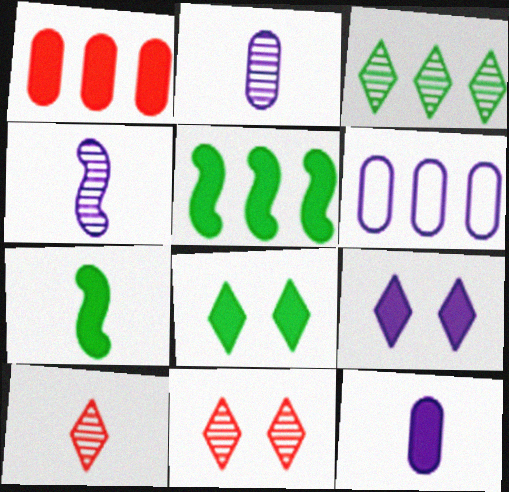[[1, 7, 9], 
[4, 6, 9], 
[6, 7, 11]]